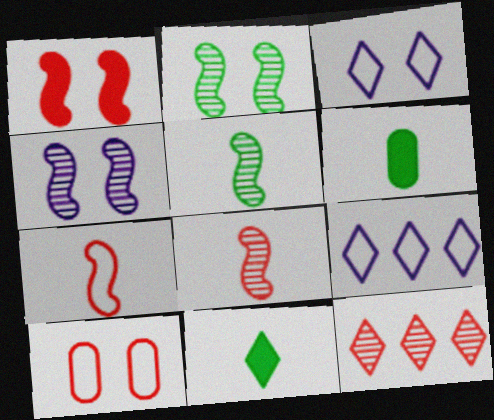[[3, 11, 12]]